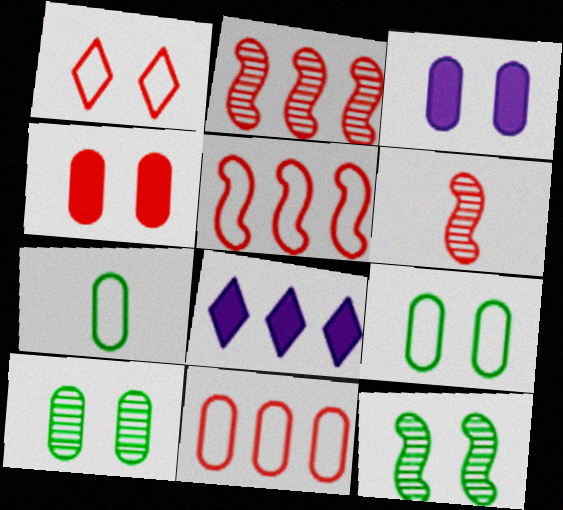[[1, 3, 12], 
[6, 8, 9]]